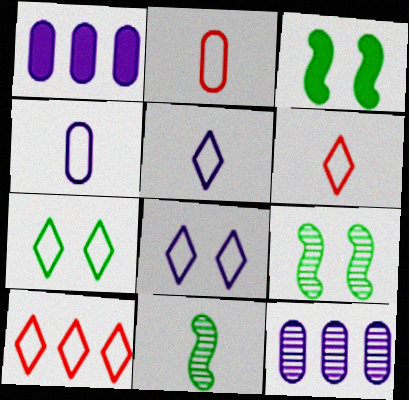[[1, 6, 9], 
[3, 6, 12], 
[5, 7, 10]]